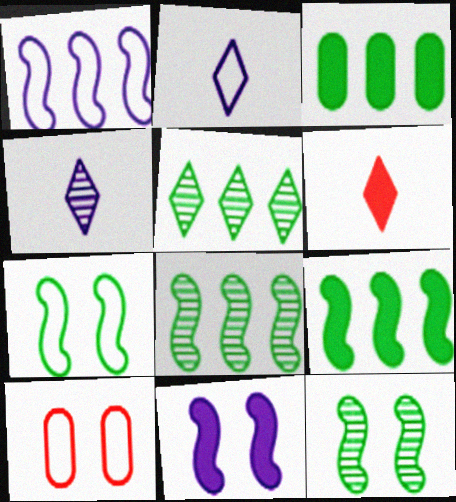[[3, 6, 11], 
[4, 9, 10]]